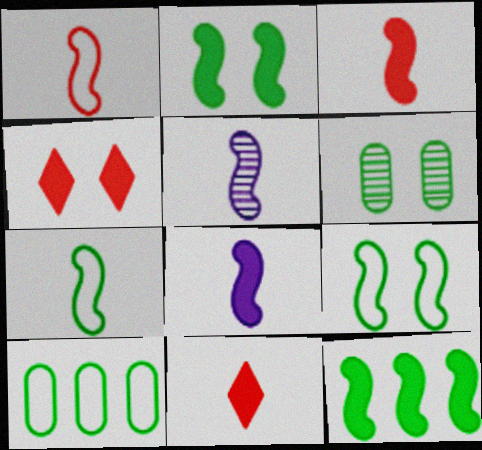[[3, 5, 7], 
[4, 5, 10]]